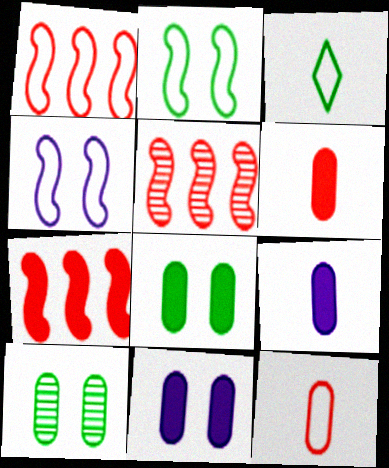[[1, 5, 7], 
[3, 5, 11]]